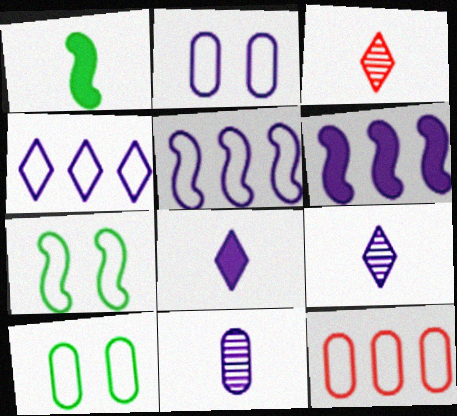[[2, 6, 9], 
[3, 6, 10]]